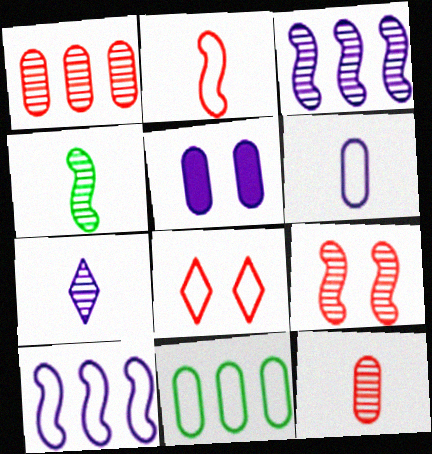[[3, 4, 9], 
[4, 7, 12], 
[5, 7, 10], 
[5, 11, 12]]